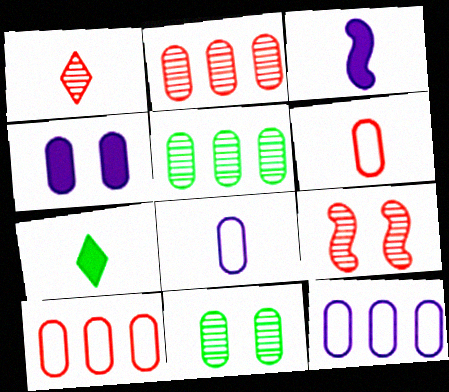[[1, 2, 9], 
[4, 5, 6], 
[7, 9, 12]]